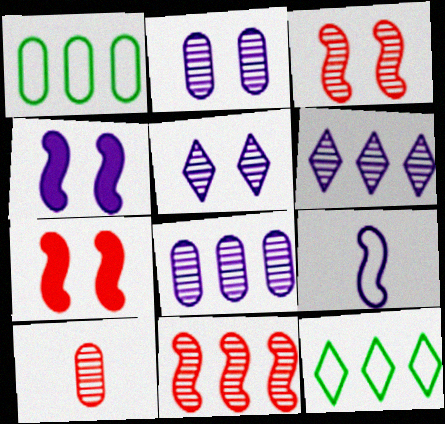[[4, 10, 12]]